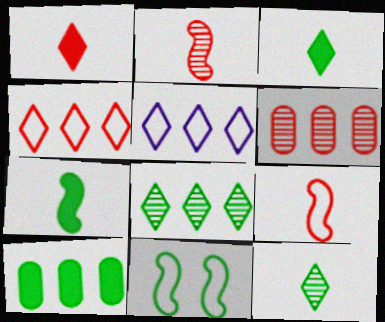[[10, 11, 12]]